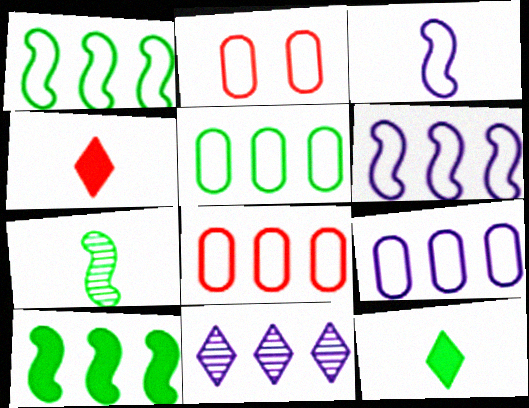[[5, 8, 9], 
[8, 10, 11]]